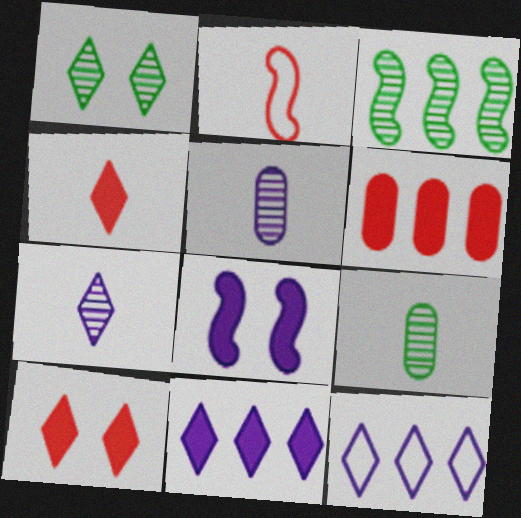[[1, 3, 9], 
[1, 4, 12], 
[2, 3, 8], 
[3, 6, 12], 
[5, 8, 12]]